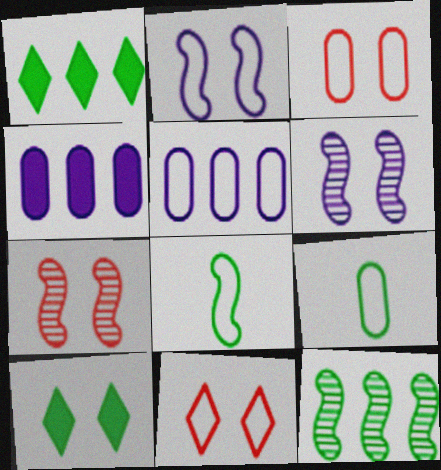[[3, 5, 9], 
[3, 6, 10], 
[5, 8, 11], 
[9, 10, 12]]